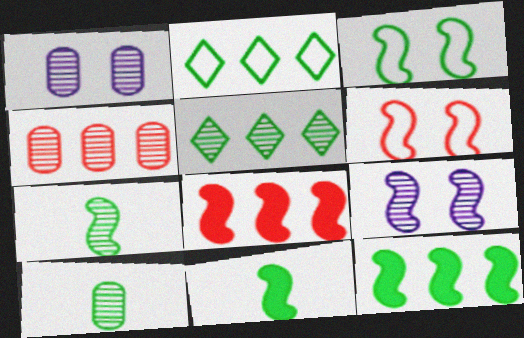[[1, 4, 10], 
[3, 7, 12]]